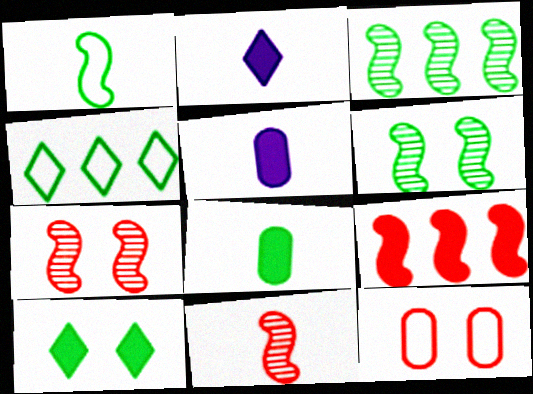[[2, 3, 12], 
[4, 5, 7], 
[4, 6, 8], 
[5, 9, 10]]